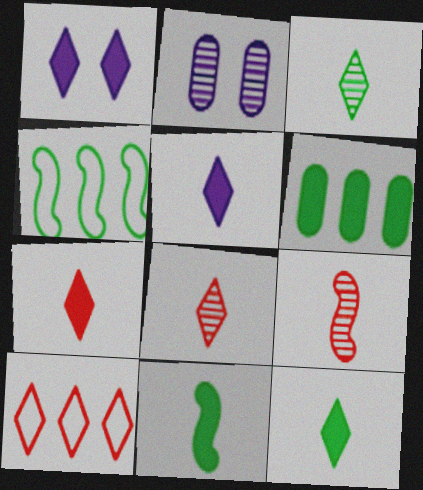[[1, 3, 10], 
[2, 4, 7], 
[2, 10, 11], 
[5, 7, 12]]